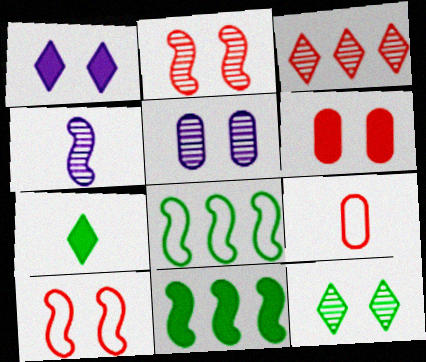[[2, 5, 12], 
[4, 7, 9], 
[4, 10, 11]]